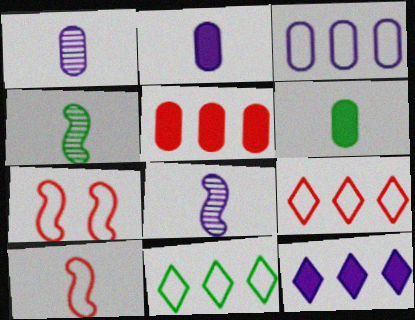[]